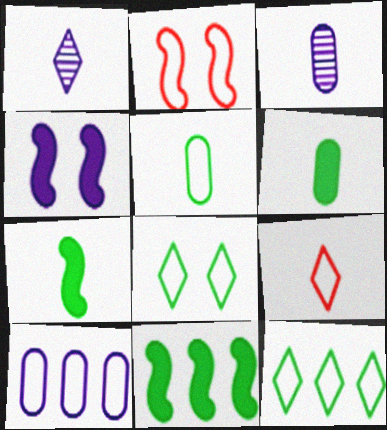[[1, 4, 10], 
[3, 7, 9]]